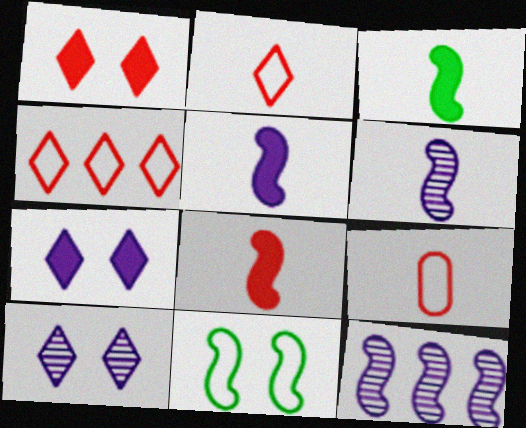[[3, 5, 8], 
[8, 11, 12]]